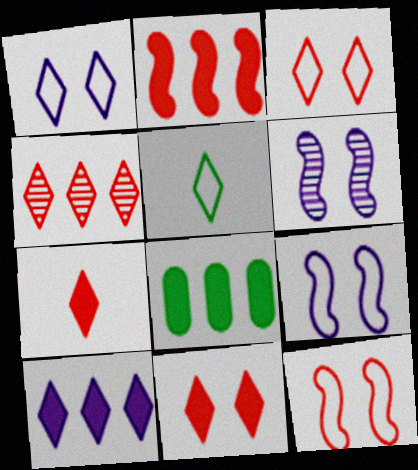[[2, 8, 10], 
[3, 4, 7]]